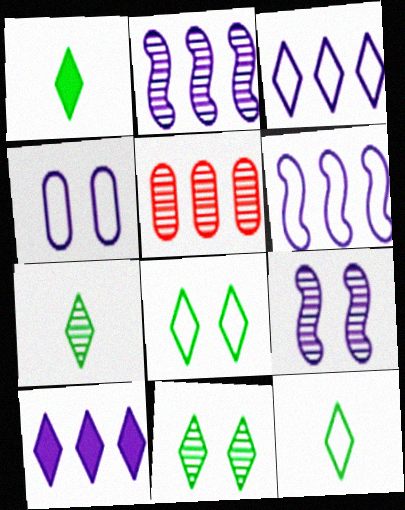[[1, 7, 12], 
[5, 7, 9]]